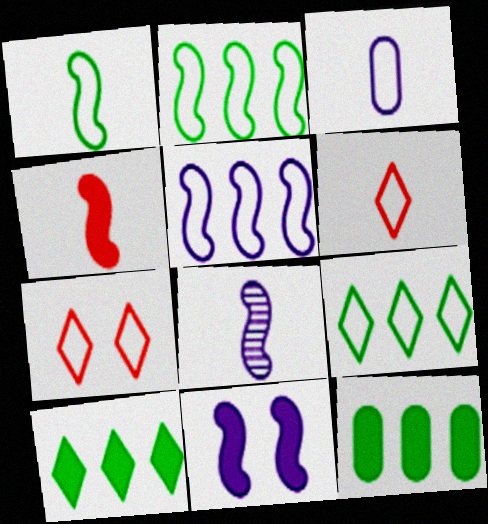[[1, 3, 6], 
[1, 4, 8], 
[2, 3, 7], 
[5, 8, 11], 
[7, 8, 12]]